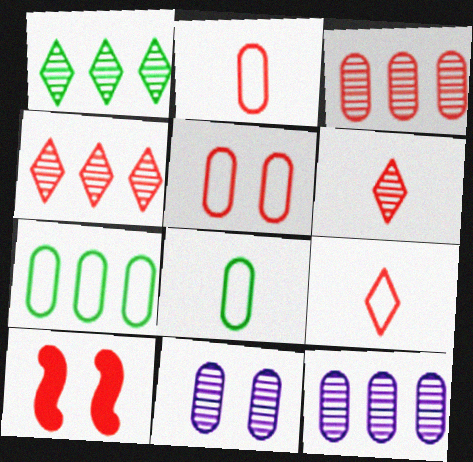[[2, 4, 10], 
[3, 9, 10]]